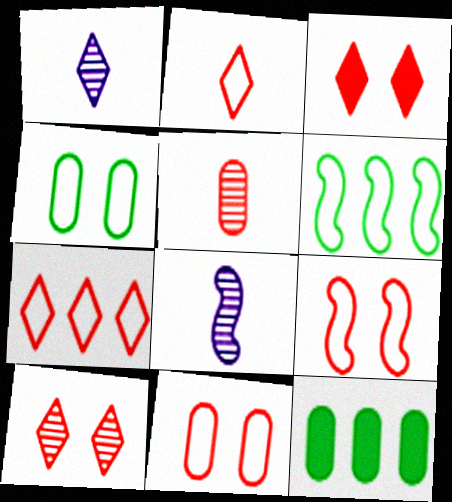[[1, 9, 12]]